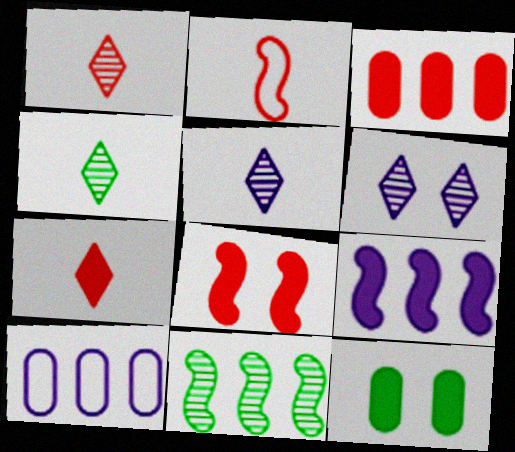[[1, 4, 5], 
[3, 7, 8], 
[4, 8, 10], 
[7, 9, 12]]